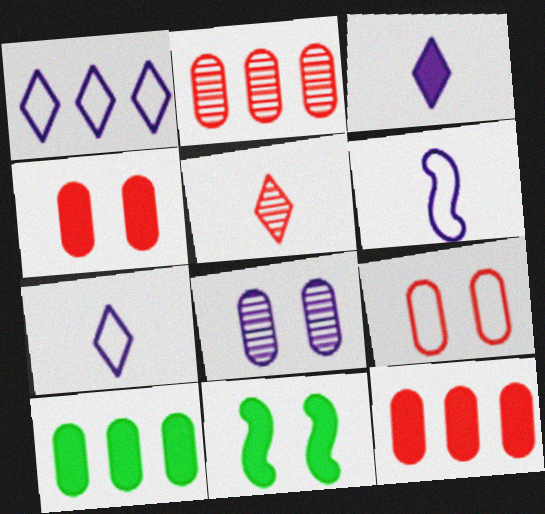[[2, 7, 11], 
[3, 11, 12]]